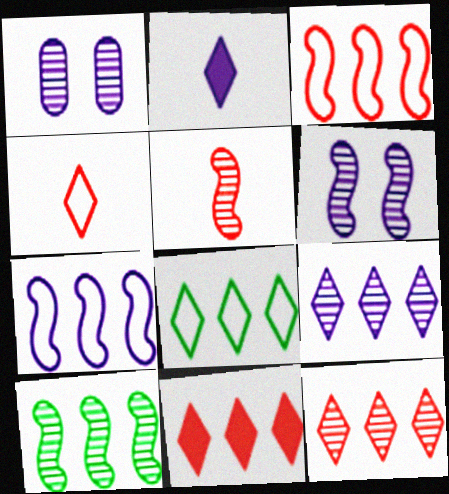[[1, 2, 7], 
[5, 6, 10], 
[8, 9, 11]]